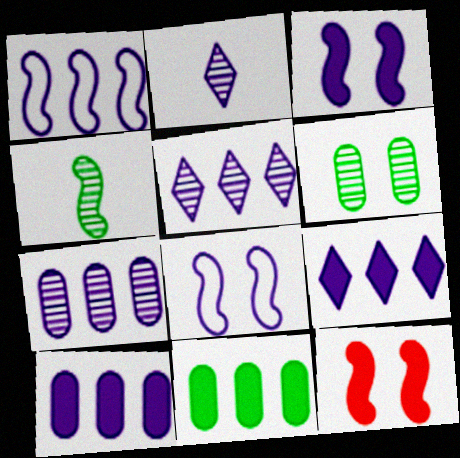[[1, 4, 12], 
[1, 5, 10], 
[1, 7, 9], 
[2, 8, 10]]